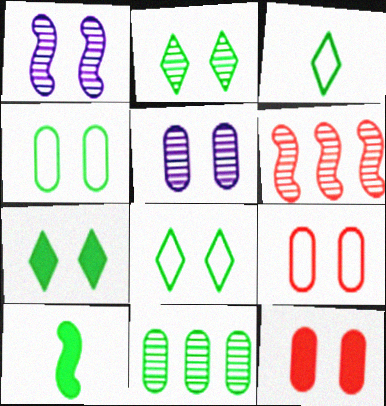[[1, 7, 9], 
[1, 8, 12], 
[2, 7, 8], 
[4, 5, 12], 
[8, 10, 11]]